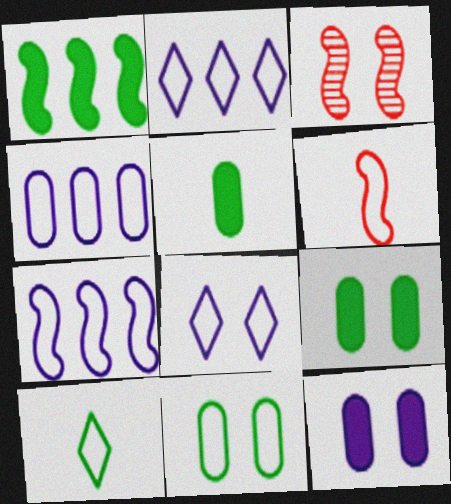[[2, 3, 5], 
[2, 4, 7], 
[2, 6, 11], 
[3, 8, 9]]